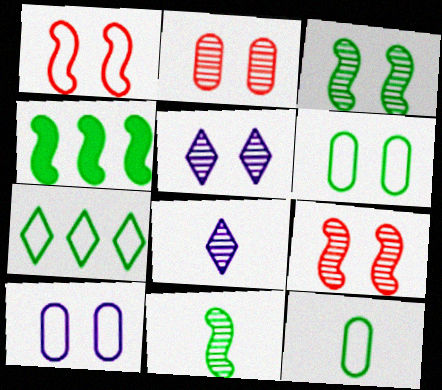[[2, 3, 5]]